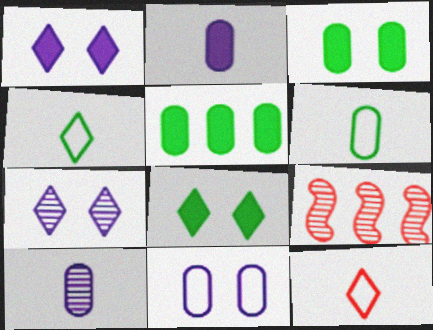[[1, 6, 9]]